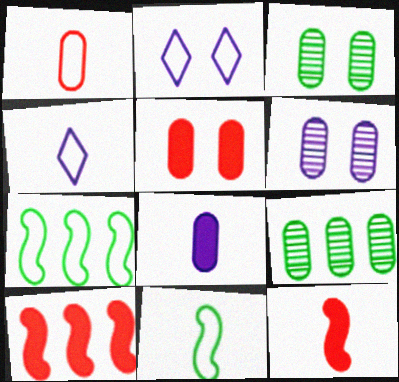[[1, 2, 7], 
[1, 4, 11], 
[2, 9, 12], 
[3, 4, 10]]